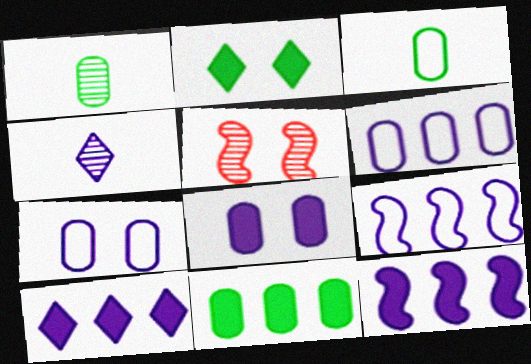[[2, 5, 7], 
[3, 5, 10], 
[4, 7, 12], 
[4, 8, 9]]